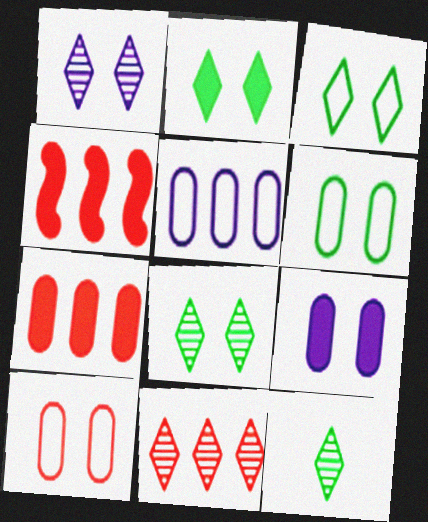[[1, 11, 12], 
[2, 3, 8]]